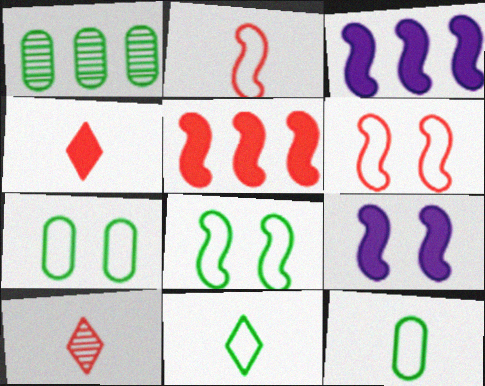[[3, 7, 10]]